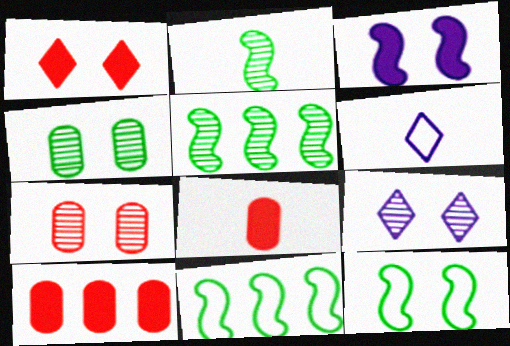[[2, 6, 8], 
[8, 9, 11]]